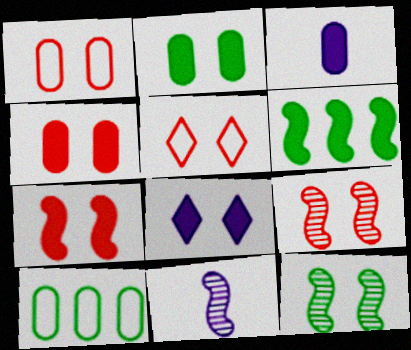[[1, 8, 12], 
[2, 7, 8], 
[4, 5, 9]]